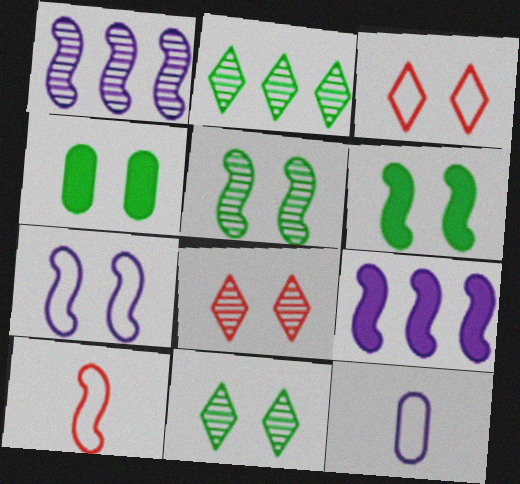[[1, 6, 10], 
[4, 7, 8], 
[5, 9, 10]]